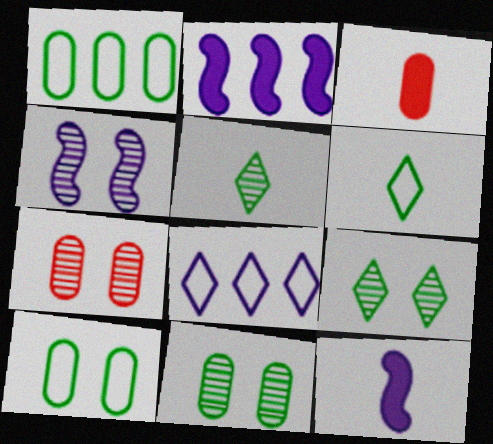[[2, 6, 7], 
[4, 7, 9]]